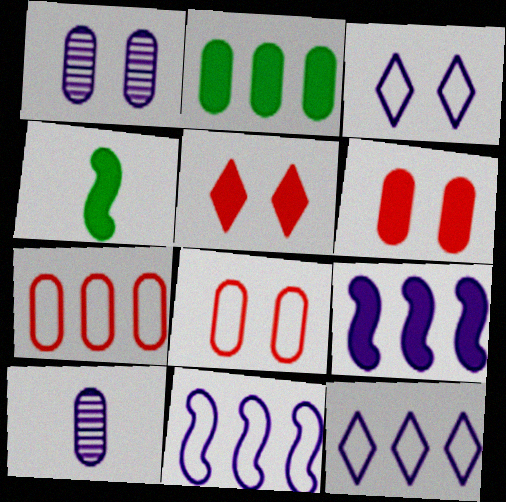[[2, 8, 10], 
[3, 9, 10]]